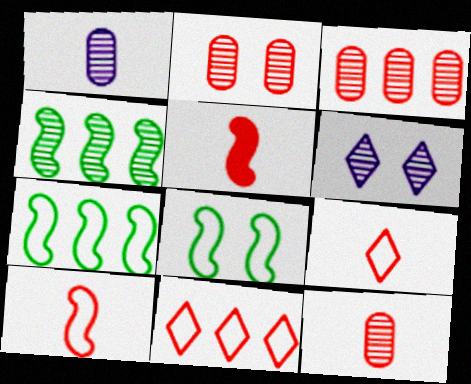[[2, 3, 12], 
[2, 5, 11], 
[4, 6, 12], 
[5, 9, 12]]